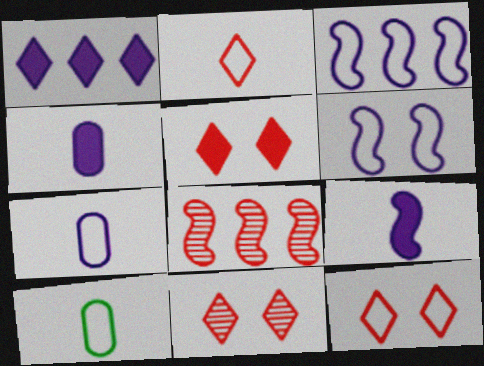[[3, 10, 12], 
[5, 11, 12]]